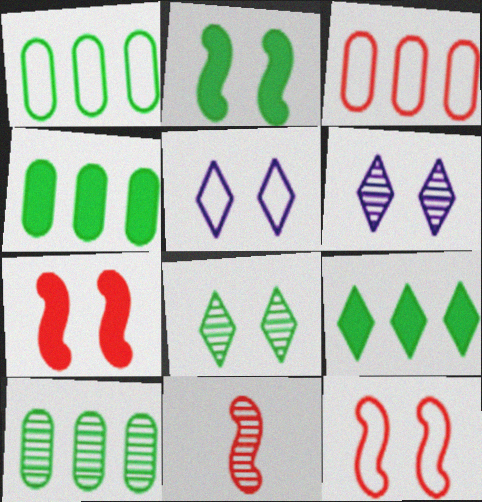[[1, 4, 10], 
[4, 5, 11], 
[6, 10, 11]]